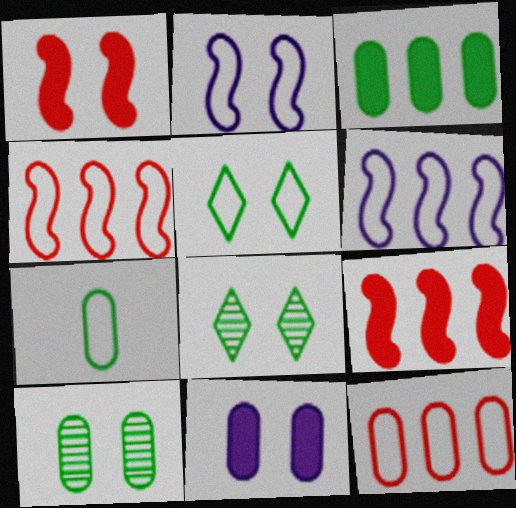[[3, 7, 10]]